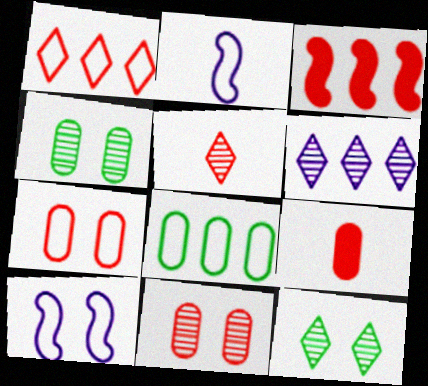[[3, 5, 7], 
[3, 6, 8], 
[5, 6, 12]]